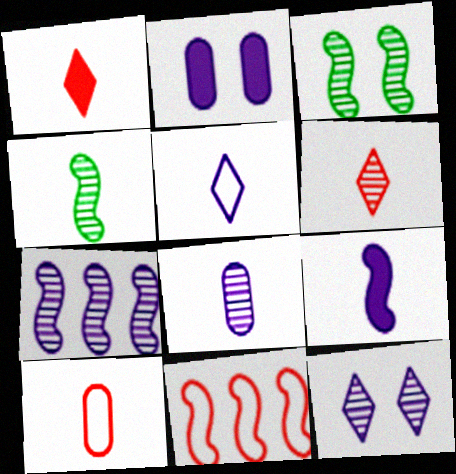[[2, 5, 7], 
[3, 9, 11], 
[4, 6, 8], 
[5, 8, 9], 
[7, 8, 12]]